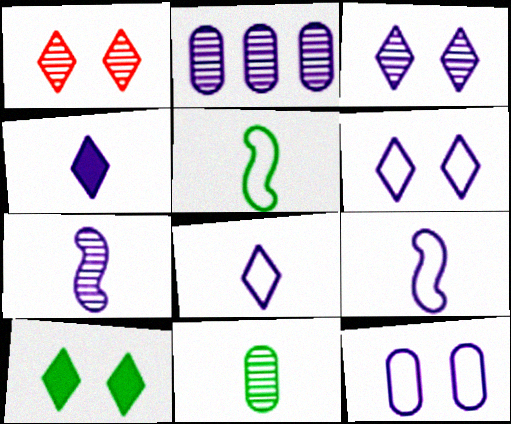[[1, 6, 10], 
[2, 3, 7]]